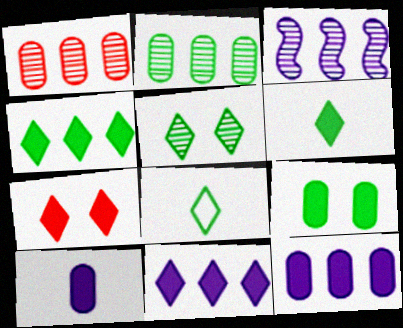[[4, 5, 8], 
[6, 7, 11]]